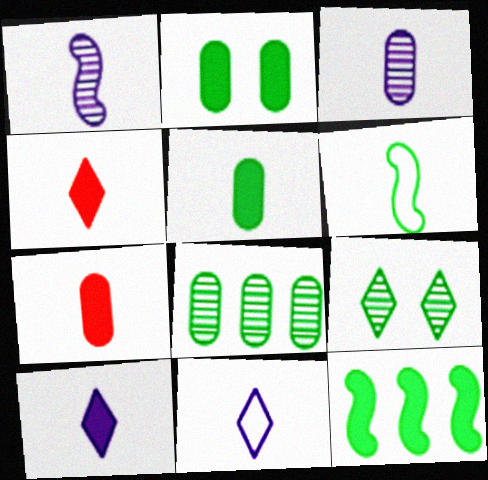[[3, 4, 6]]